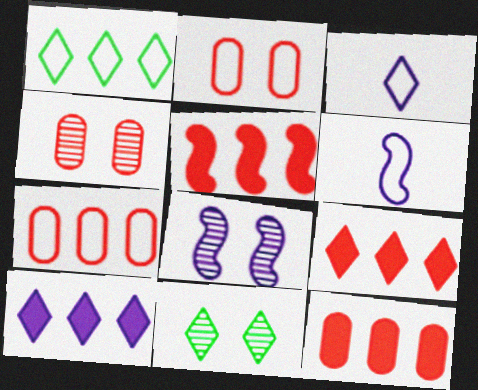[[1, 2, 6], 
[3, 9, 11], 
[4, 8, 11], 
[5, 9, 12], 
[6, 11, 12]]